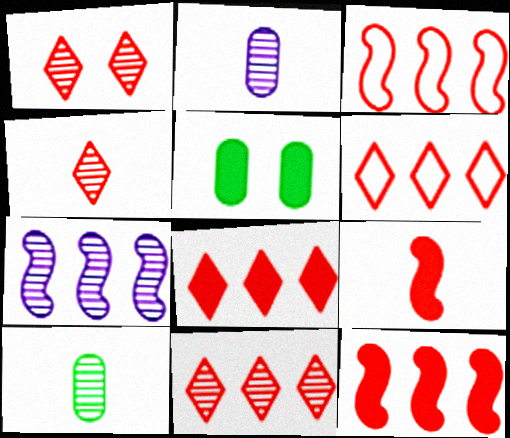[[1, 4, 11], 
[1, 7, 10], 
[6, 8, 11]]